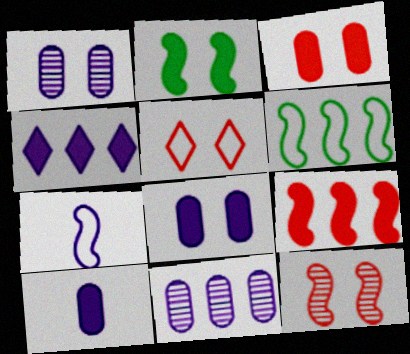[[1, 2, 5], 
[1, 4, 7], 
[3, 5, 12]]